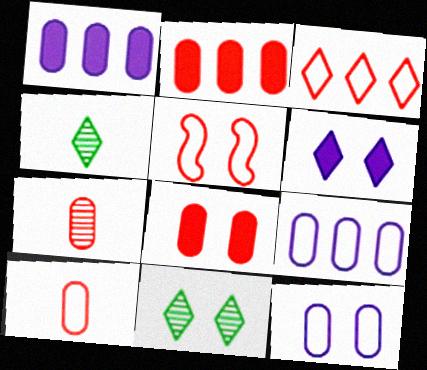[[1, 4, 5], 
[3, 4, 6], 
[3, 5, 10]]